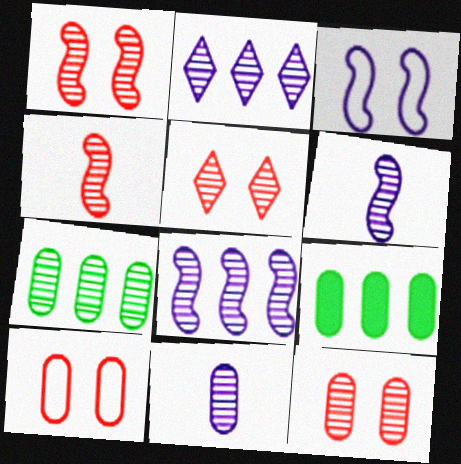[[1, 5, 12], 
[5, 6, 7], 
[7, 11, 12], 
[9, 10, 11]]